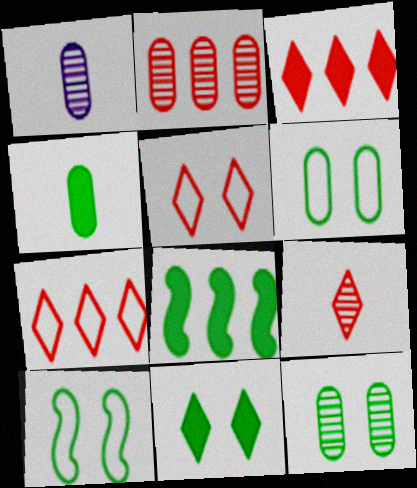[[1, 2, 12], 
[1, 3, 10], 
[1, 5, 8], 
[3, 5, 9], 
[4, 8, 11], 
[10, 11, 12]]